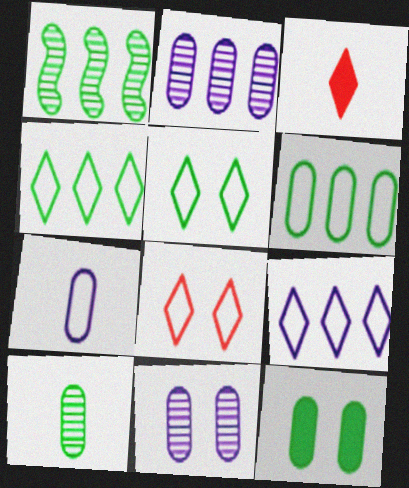[[6, 10, 12]]